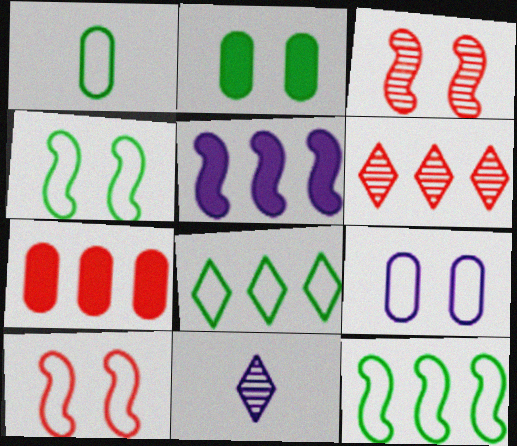[[1, 4, 8], 
[4, 7, 11], 
[5, 9, 11]]